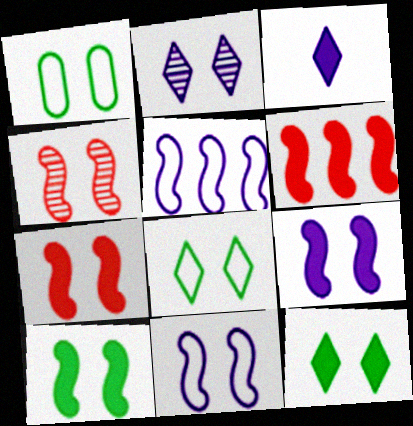[[1, 2, 7], 
[4, 10, 11], 
[7, 9, 10]]